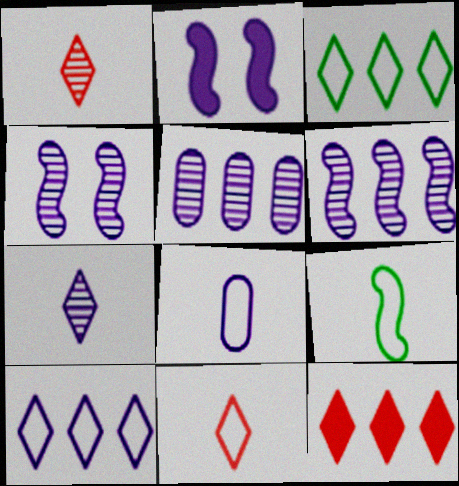[[4, 5, 7], 
[8, 9, 11]]